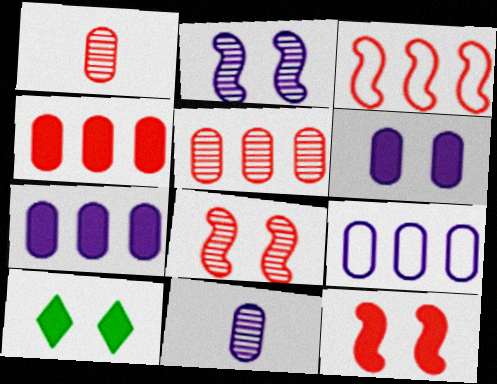[[3, 10, 11], 
[6, 9, 11], 
[6, 10, 12]]